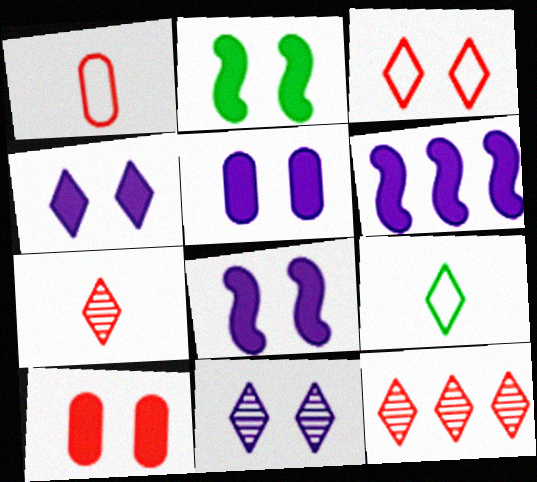[[2, 4, 10], 
[4, 5, 8], 
[4, 9, 12]]